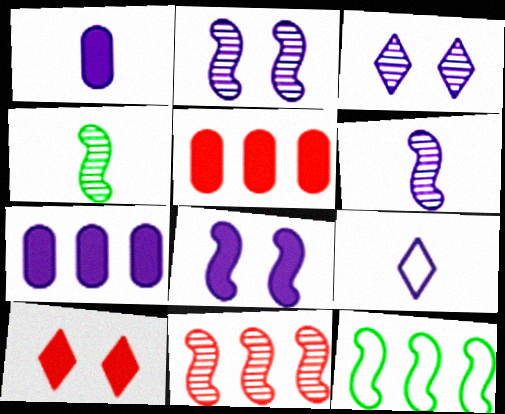[[1, 6, 9], 
[2, 4, 11], 
[2, 7, 9]]